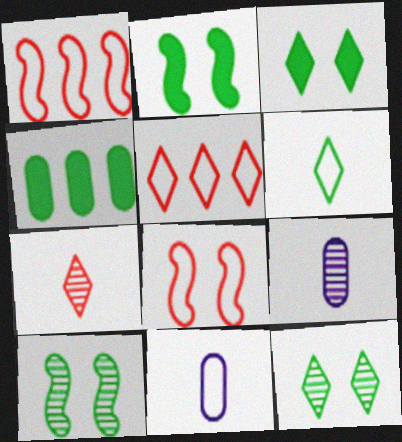[[1, 3, 9], 
[2, 5, 9], 
[4, 6, 10]]